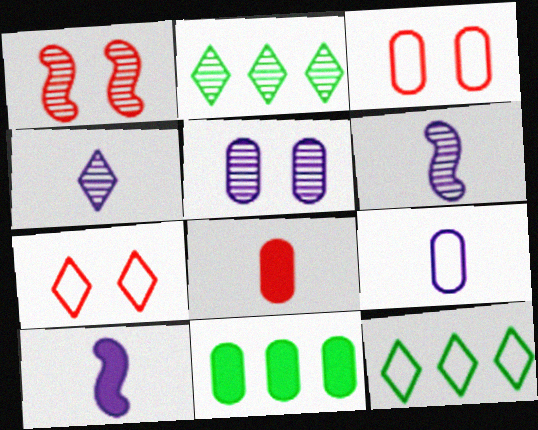[[2, 3, 10], 
[4, 9, 10], 
[6, 7, 11]]